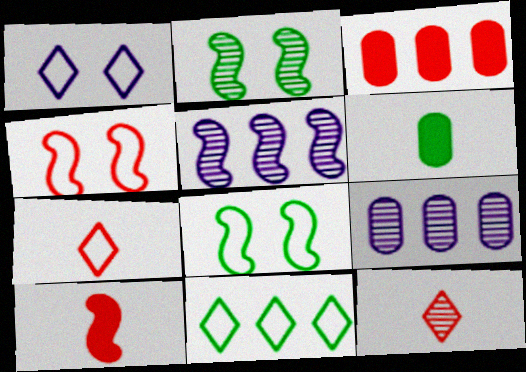[[1, 7, 11], 
[2, 6, 11], 
[2, 9, 12], 
[3, 4, 12], 
[3, 5, 11], 
[5, 8, 10]]